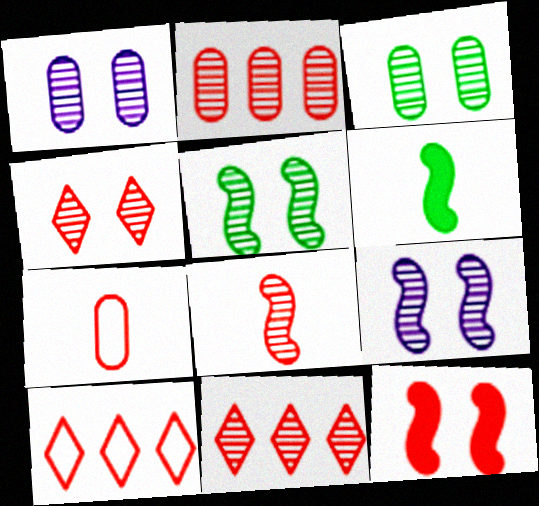[[1, 4, 5], 
[1, 6, 10], 
[2, 4, 8], 
[3, 4, 9], 
[7, 11, 12]]